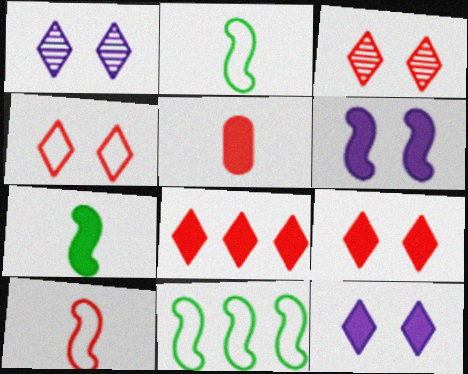[[1, 5, 11], 
[3, 4, 9]]